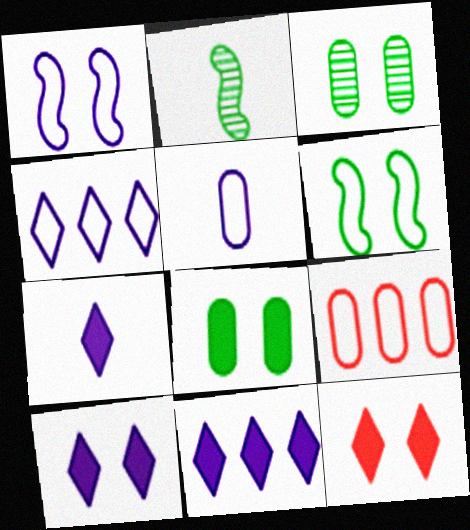[[1, 3, 12], 
[1, 4, 5], 
[2, 9, 10], 
[7, 10, 11]]